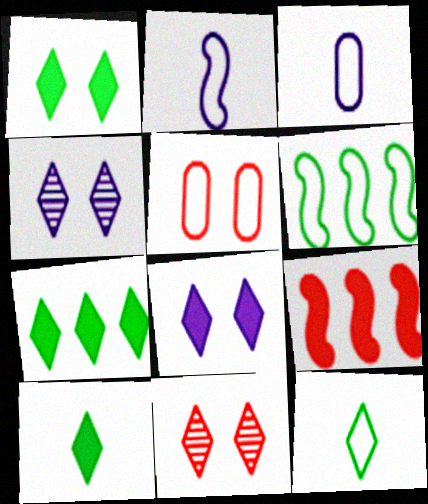[[1, 7, 10]]